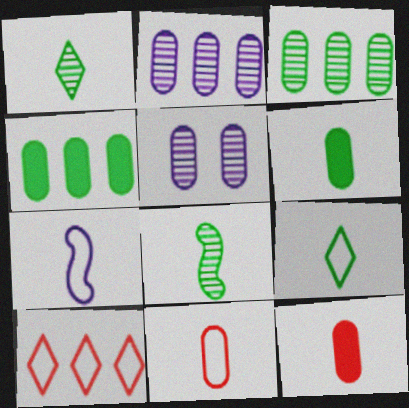[[1, 7, 12], 
[4, 5, 11], 
[6, 8, 9], 
[7, 9, 11]]